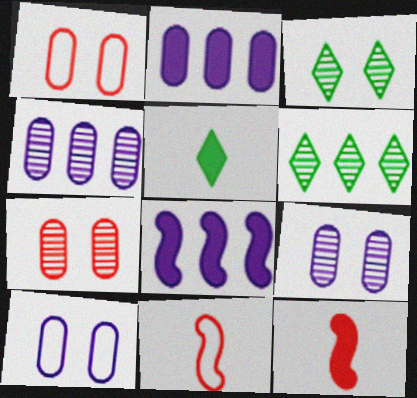[[2, 3, 11], 
[6, 10, 12]]